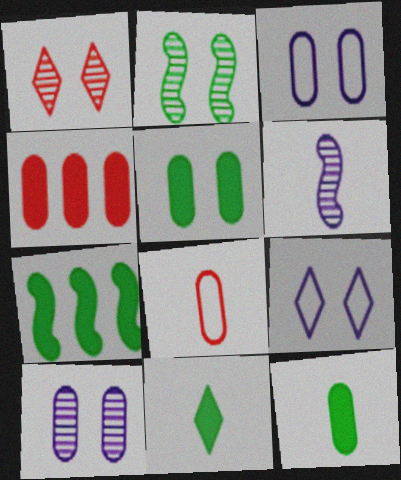[[1, 2, 10], 
[5, 7, 11], 
[6, 8, 11]]